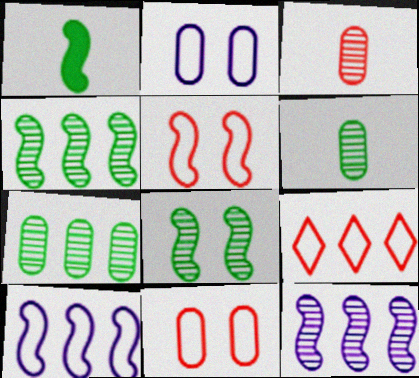[[1, 5, 12]]